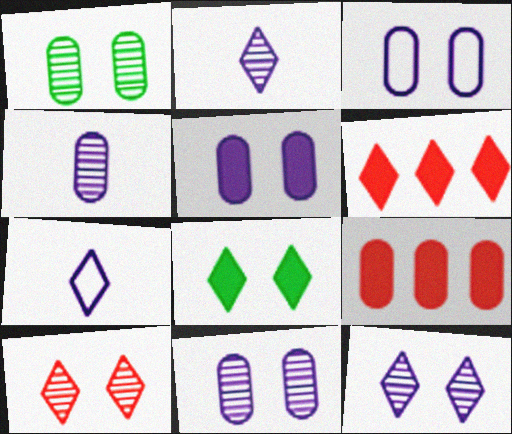[[3, 5, 11]]